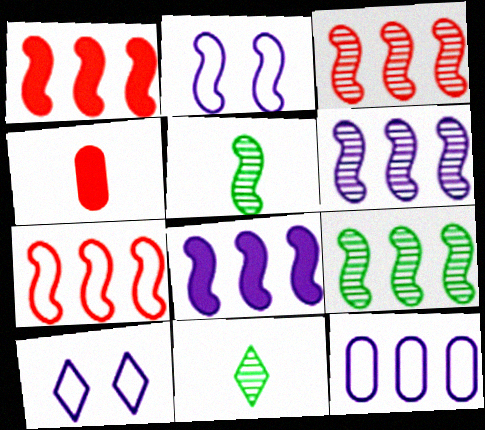[[1, 2, 5], 
[1, 3, 7], 
[3, 6, 9], 
[4, 9, 10], 
[7, 8, 9]]